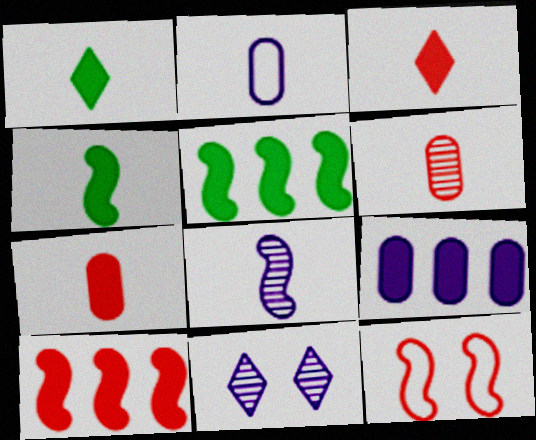[[5, 8, 12]]